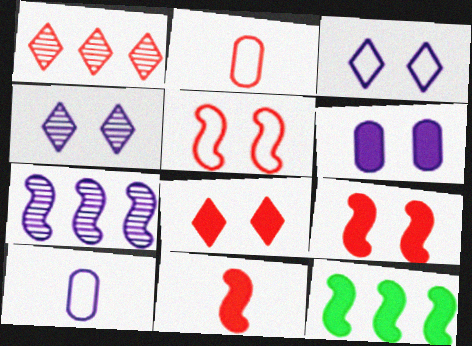[[1, 2, 9], 
[2, 4, 12]]